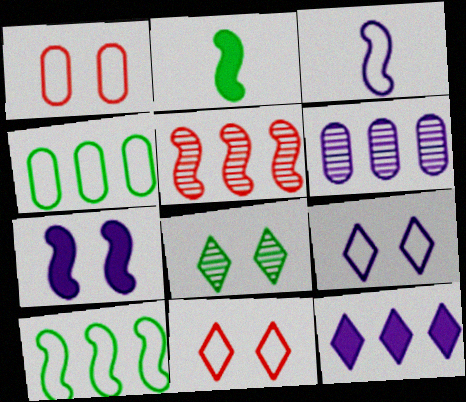[[1, 7, 8], 
[2, 4, 8], 
[2, 6, 11], 
[3, 4, 11], 
[4, 5, 12]]